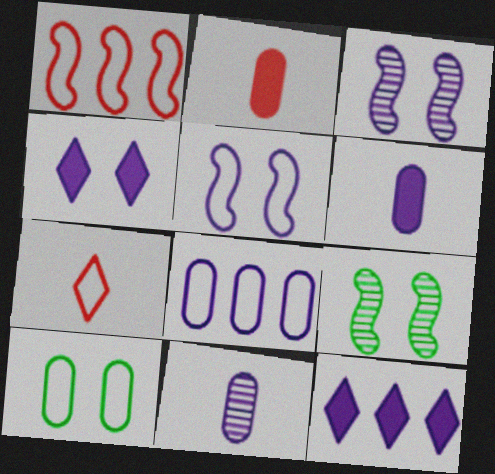[[5, 11, 12]]